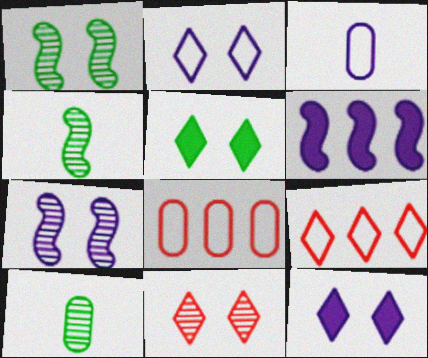[[2, 5, 11], 
[4, 8, 12]]